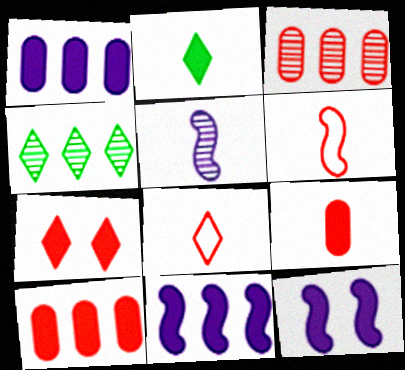[[2, 10, 12], 
[3, 6, 7]]